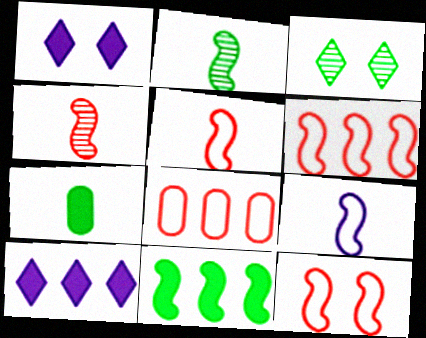[[1, 2, 8], 
[5, 6, 12]]